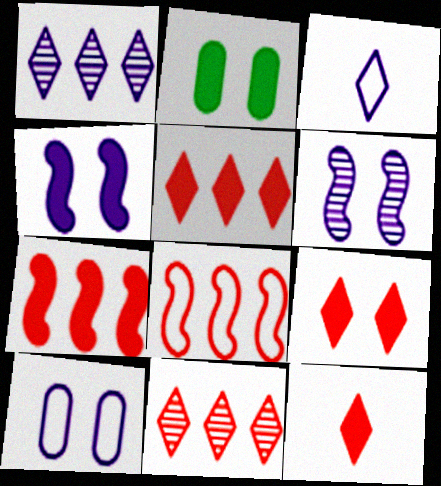[[2, 4, 9], 
[5, 9, 12]]